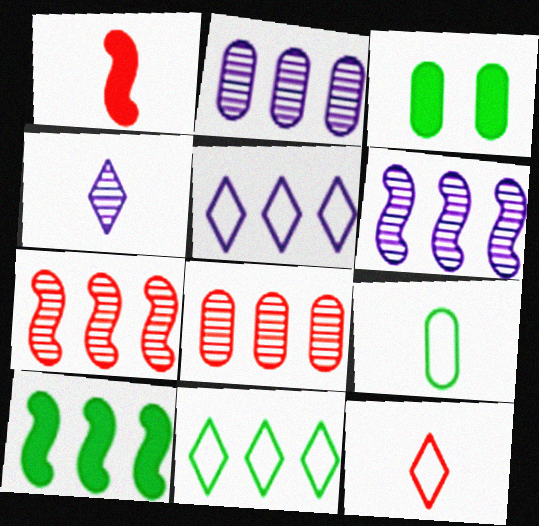[[1, 4, 9], 
[3, 6, 12], 
[5, 8, 10]]